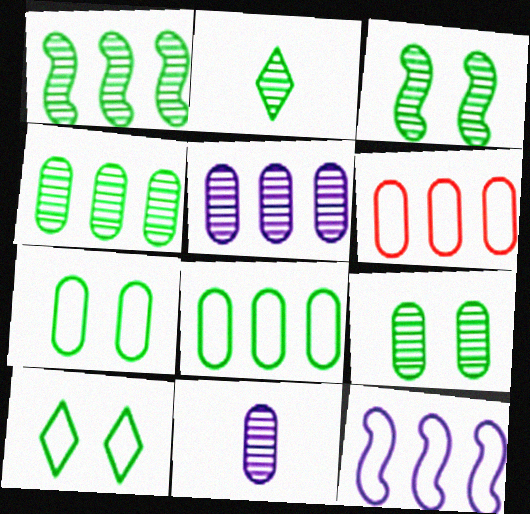[[1, 2, 9], 
[2, 3, 4]]